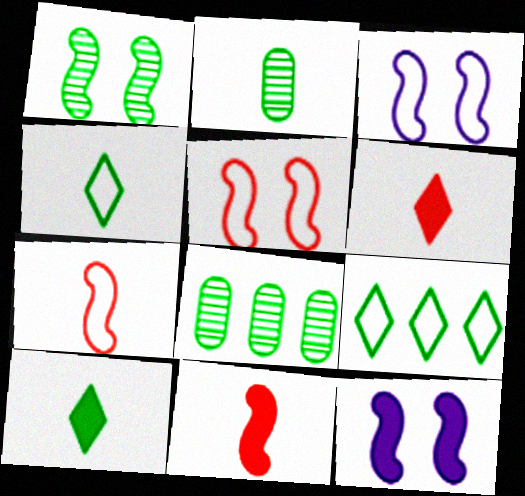[[1, 5, 12], 
[3, 6, 8]]